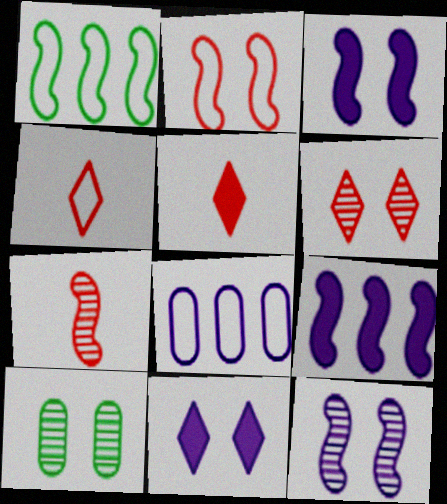[[1, 3, 7], 
[2, 10, 11], 
[4, 9, 10], 
[6, 10, 12]]